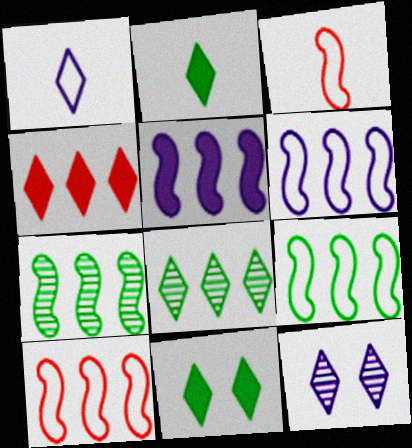[[5, 7, 10], 
[6, 9, 10]]